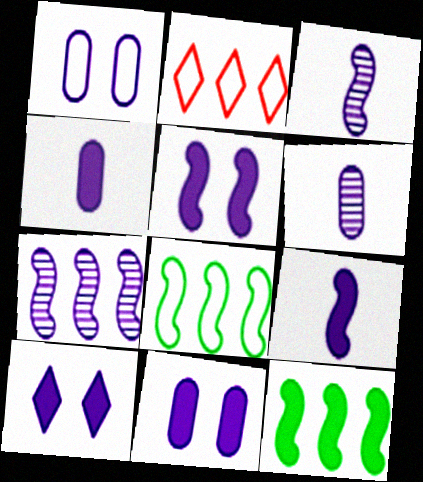[[5, 10, 11]]